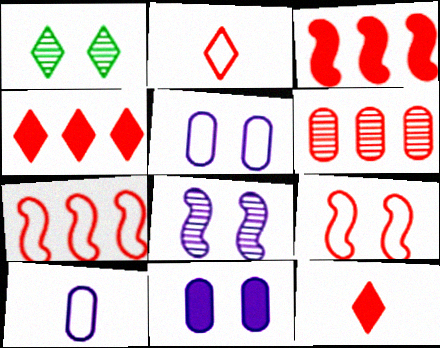[[1, 3, 10], 
[1, 9, 11], 
[4, 6, 7], 
[6, 9, 12]]